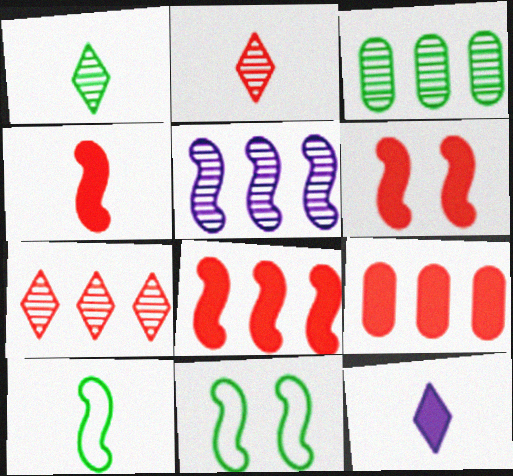[[3, 5, 7], 
[4, 5, 11], 
[4, 6, 8], 
[5, 6, 10]]